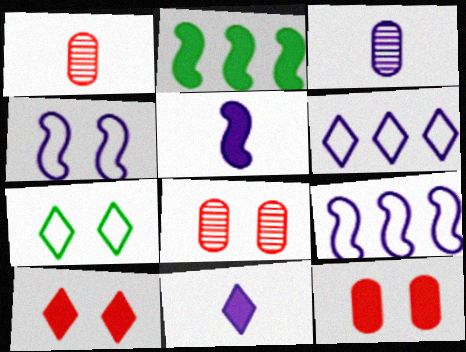[[2, 11, 12]]